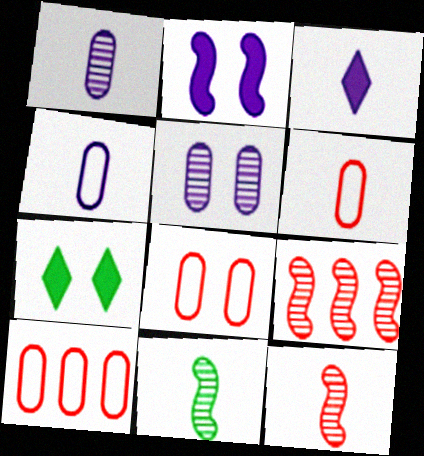[[3, 6, 11], 
[4, 7, 9], 
[6, 8, 10]]